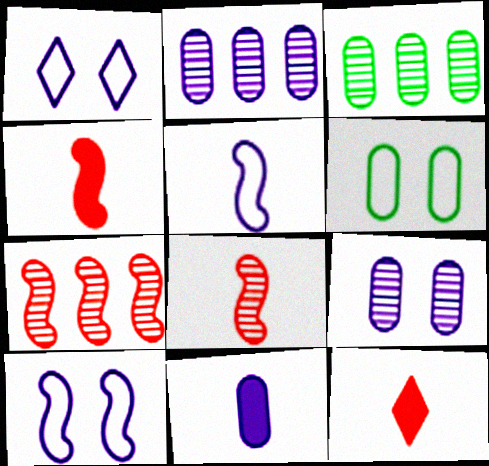[[1, 3, 4], 
[3, 10, 12]]